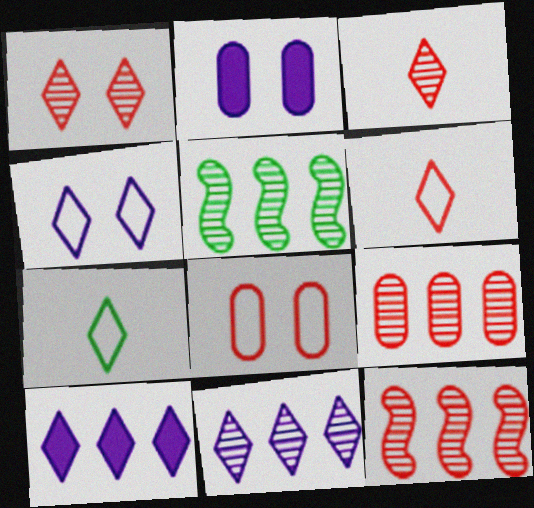[[1, 7, 10], 
[2, 5, 6], 
[2, 7, 12], 
[5, 9, 11]]